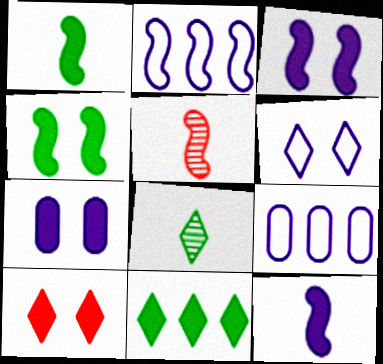[[2, 4, 5], 
[4, 7, 10]]